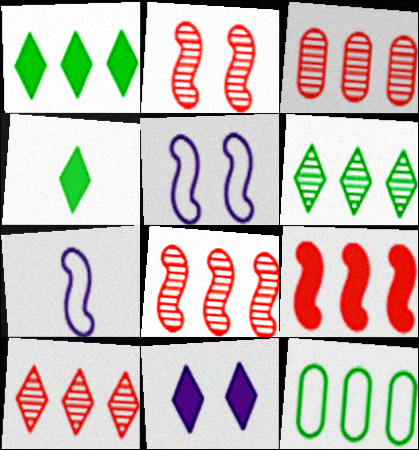[[3, 4, 5], 
[3, 8, 10]]